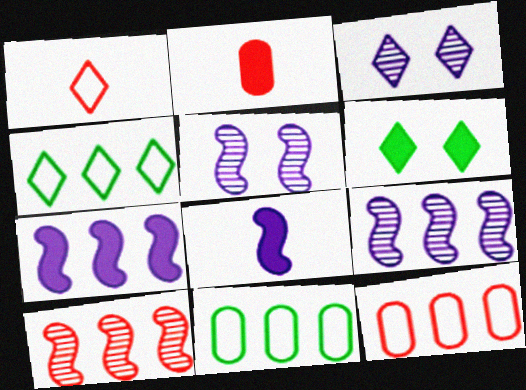[[2, 4, 5], 
[2, 6, 7]]